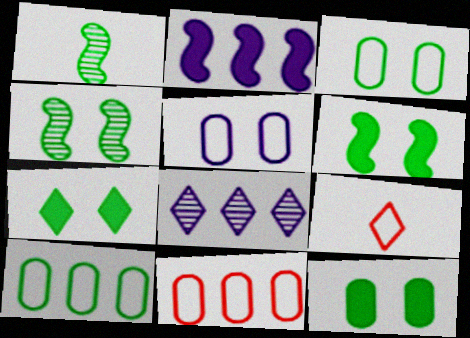[[1, 7, 10], 
[3, 4, 7], 
[6, 7, 12], 
[7, 8, 9]]